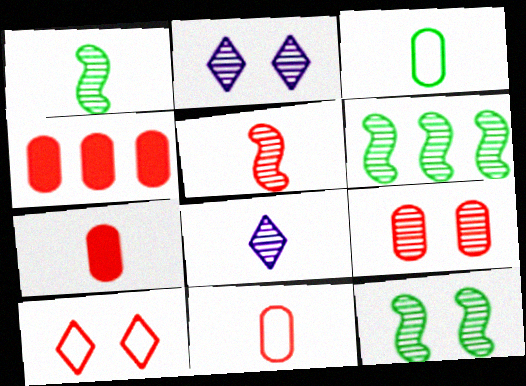[[1, 6, 12], 
[2, 9, 12], 
[4, 5, 10], 
[4, 9, 11], 
[6, 8, 9]]